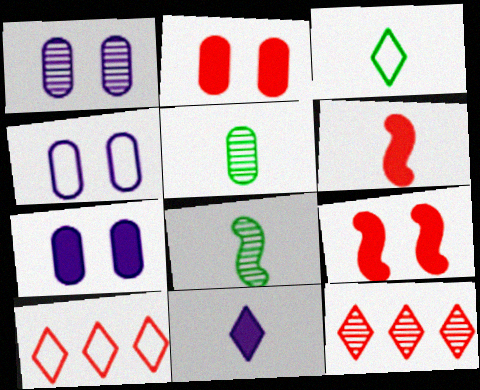[[1, 4, 7], 
[1, 8, 12], 
[7, 8, 10]]